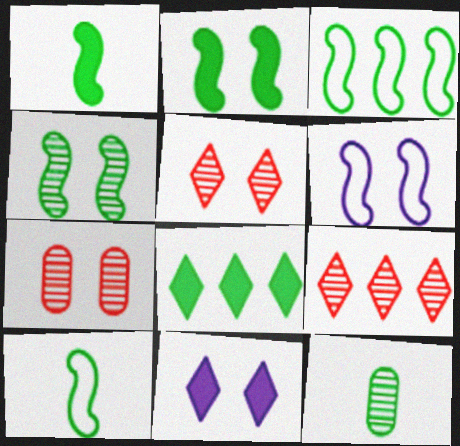[[1, 3, 4]]